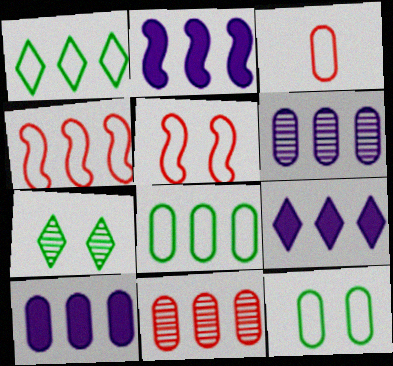[[1, 2, 11], 
[2, 3, 7], 
[2, 9, 10], 
[8, 10, 11]]